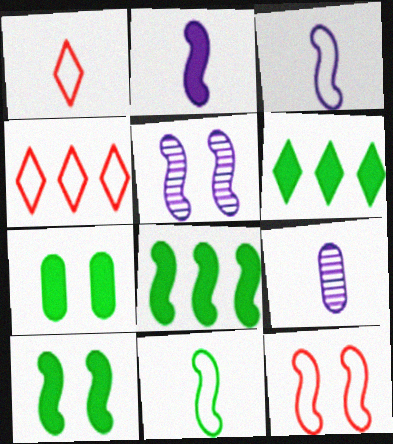[[4, 9, 10], 
[5, 10, 12], 
[6, 9, 12]]